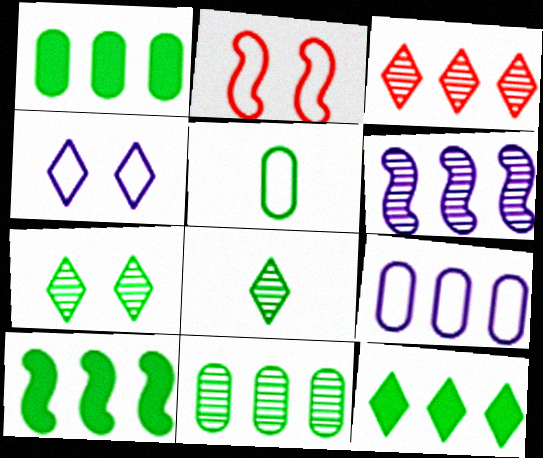[[1, 10, 12], 
[3, 6, 11], 
[3, 9, 10], 
[5, 7, 10]]